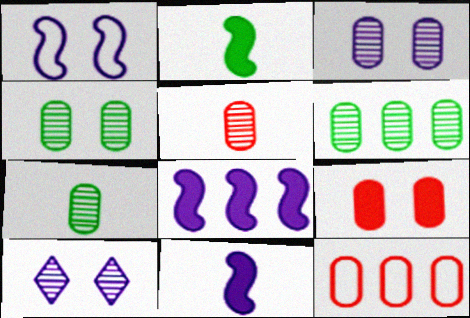[[2, 10, 12], 
[3, 5, 6], 
[4, 6, 7], 
[5, 9, 12]]